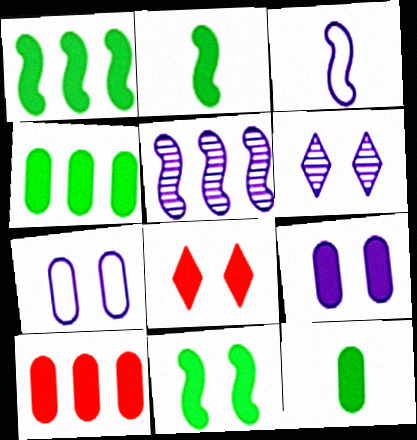[[1, 2, 11], 
[8, 9, 11], 
[9, 10, 12]]